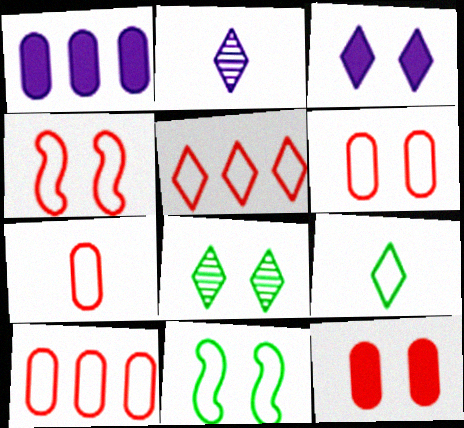[[4, 5, 7], 
[6, 7, 10]]